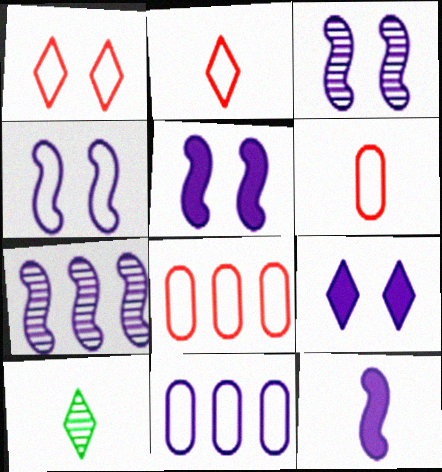[[3, 4, 5], 
[4, 7, 12], 
[5, 8, 10], 
[6, 10, 12]]